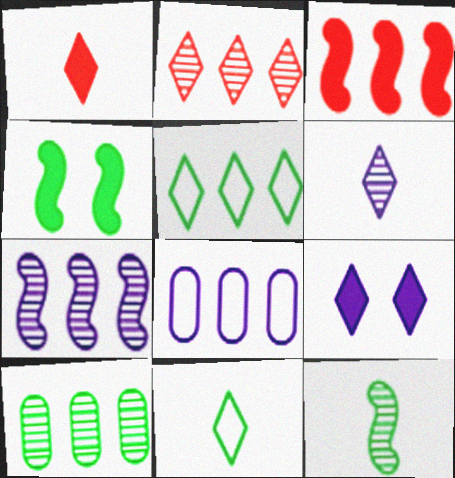[[1, 6, 11], 
[2, 7, 10], 
[2, 9, 11], 
[4, 10, 11]]